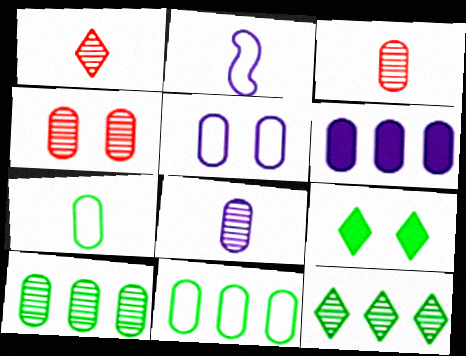[[4, 6, 7], 
[4, 8, 10], 
[5, 6, 8]]